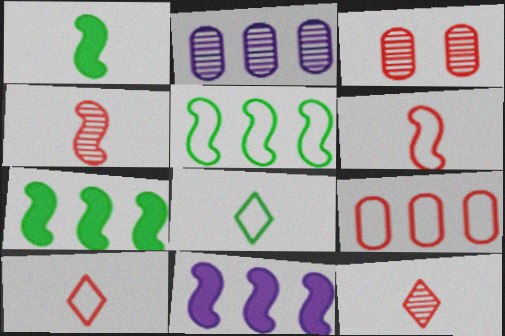[[3, 8, 11]]